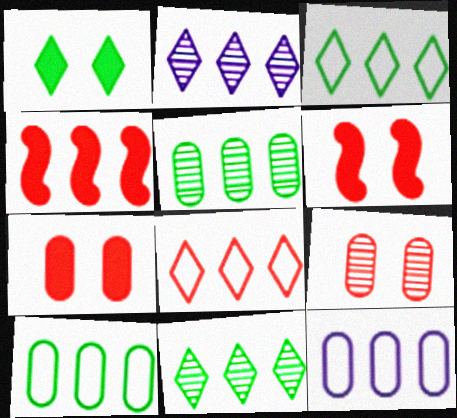[[2, 4, 10], 
[4, 11, 12]]